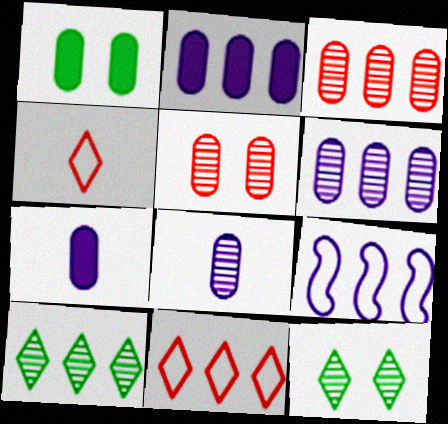[]